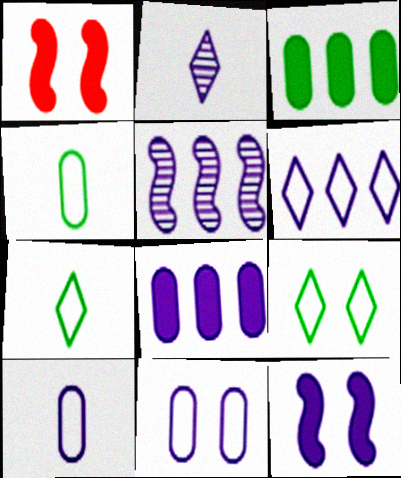[[5, 6, 8]]